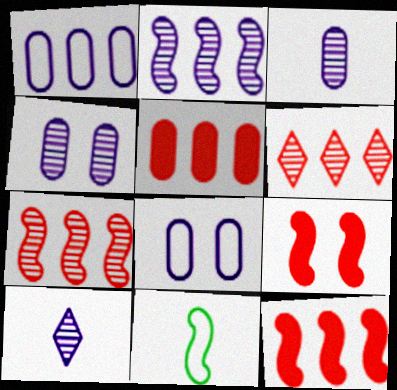[[2, 4, 10], 
[2, 9, 11]]